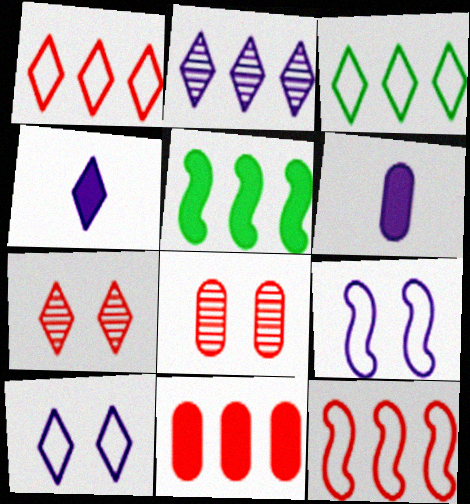[[2, 4, 10], 
[2, 6, 9], 
[3, 4, 7]]